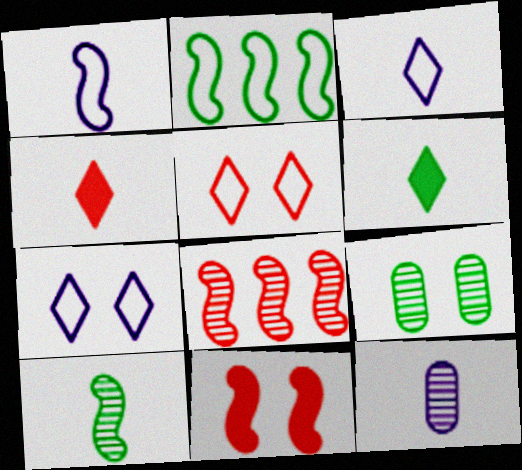[[2, 6, 9], 
[7, 9, 11]]